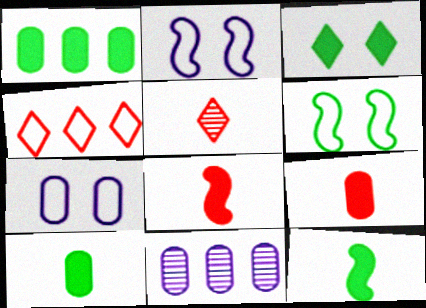[[1, 2, 5], 
[1, 3, 12]]